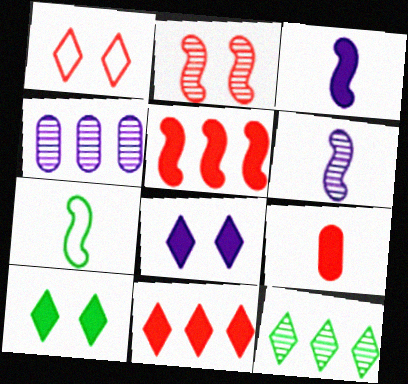[]